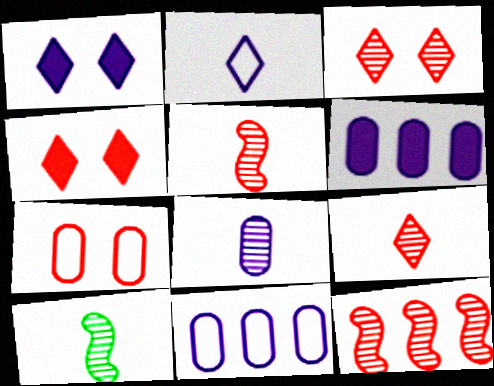[[4, 10, 11], 
[8, 9, 10]]